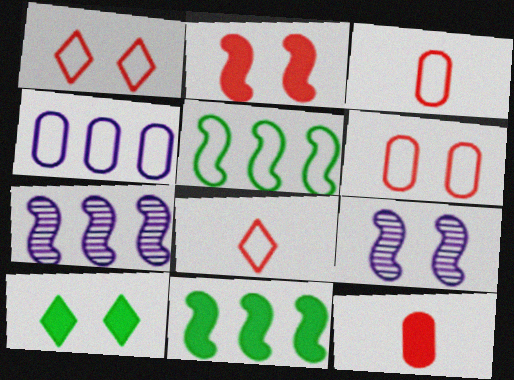[[3, 7, 10], 
[6, 9, 10]]